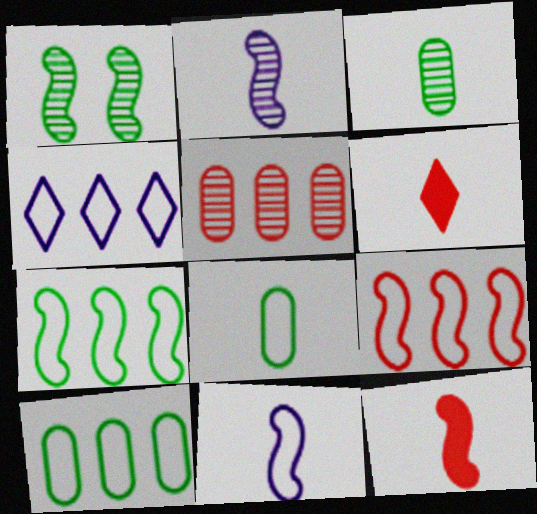[[2, 6, 8], 
[3, 6, 11], 
[4, 9, 10]]